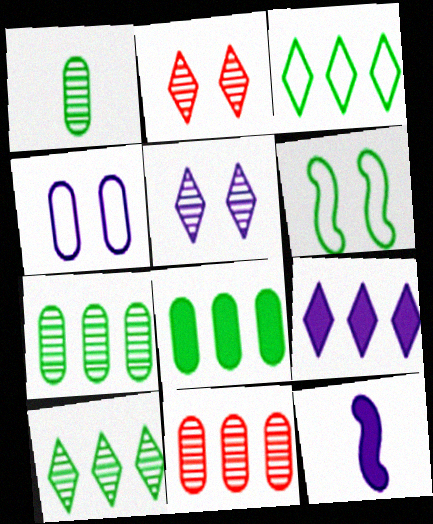[]